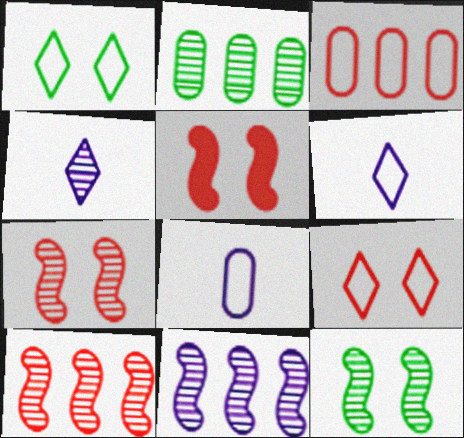[[2, 4, 7], 
[2, 5, 6]]